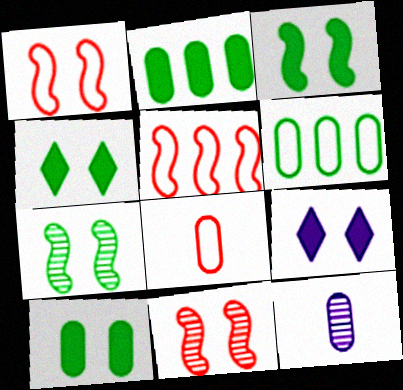[[3, 4, 10], 
[4, 5, 12]]